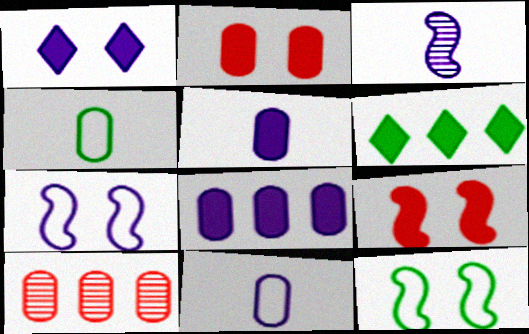[[5, 6, 9]]